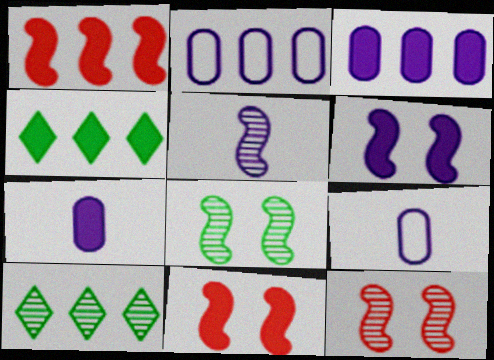[[1, 2, 10], 
[1, 3, 4], 
[4, 7, 11], 
[4, 9, 12], 
[9, 10, 11]]